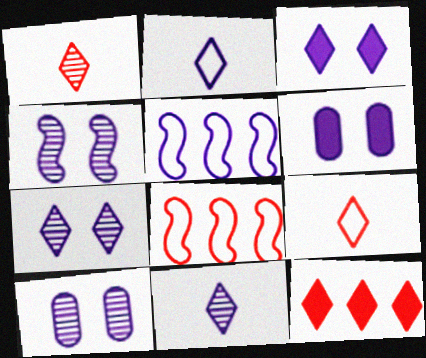[[4, 7, 10], 
[5, 6, 11]]